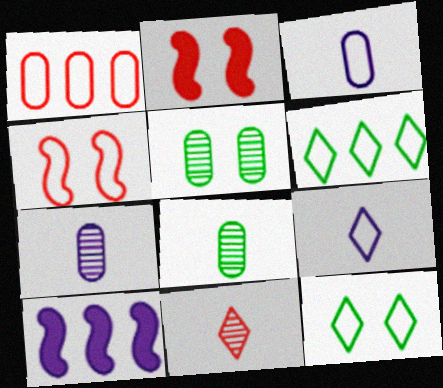[[1, 2, 11], 
[2, 6, 7], 
[3, 4, 6]]